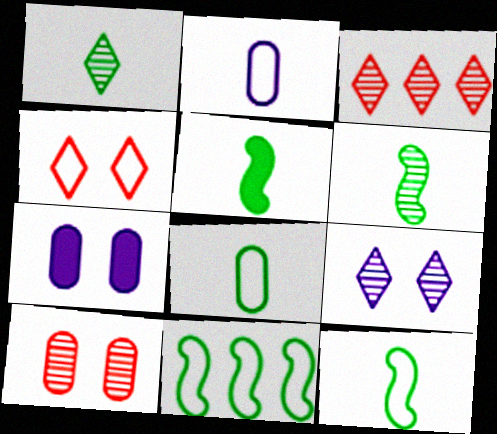[[1, 3, 9], 
[1, 5, 8], 
[2, 4, 11], 
[3, 7, 12], 
[5, 6, 12]]